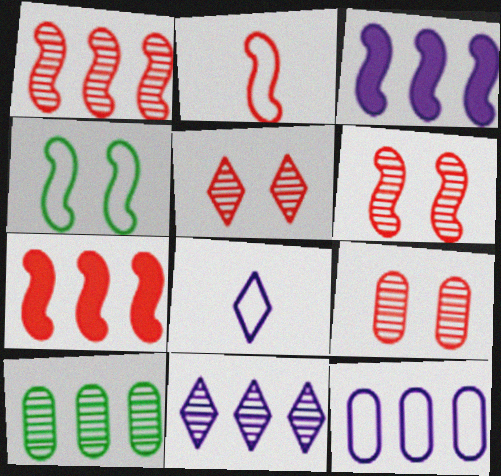[[1, 10, 11], 
[2, 6, 7], 
[3, 11, 12], 
[5, 6, 9]]